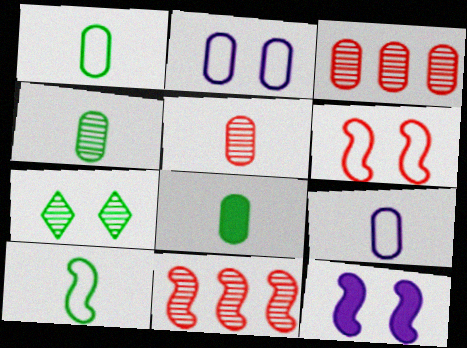[[1, 4, 8], 
[2, 3, 8], 
[5, 8, 9], 
[10, 11, 12]]